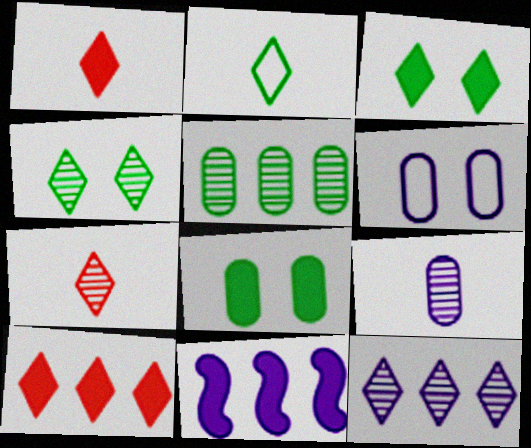[[1, 8, 11], 
[4, 7, 12]]